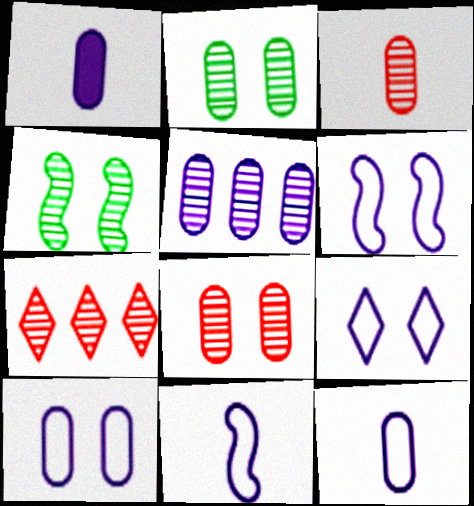[[1, 5, 10], 
[2, 3, 5], 
[6, 9, 10]]